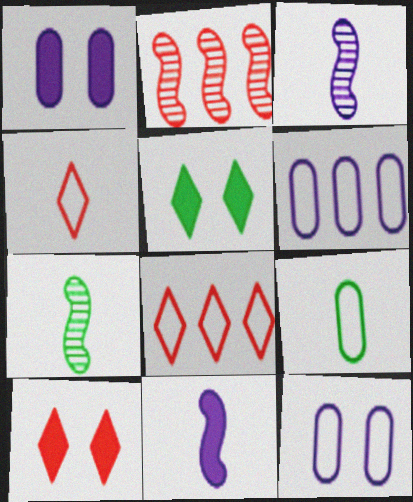[[1, 7, 8], 
[6, 7, 10]]